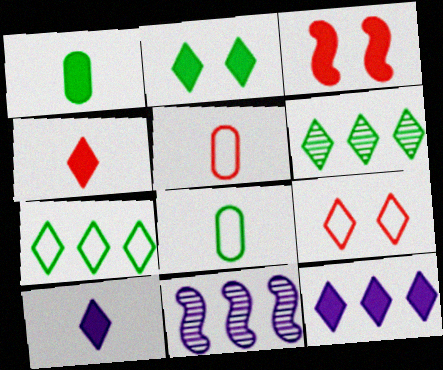[[1, 3, 12], 
[1, 9, 11], 
[2, 4, 12], 
[2, 5, 11], 
[6, 9, 10]]